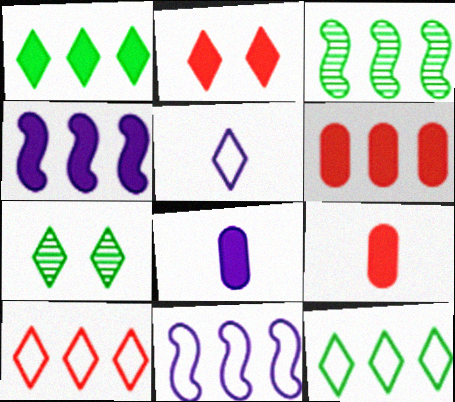[[1, 4, 6], 
[7, 9, 11]]